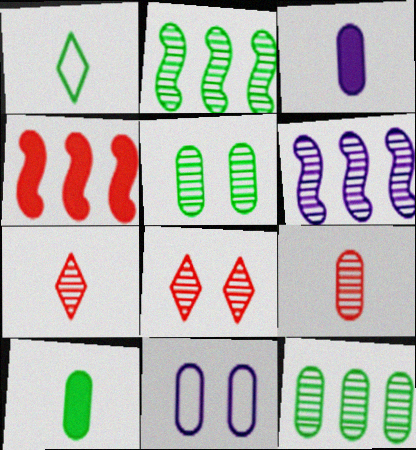[[5, 6, 7]]